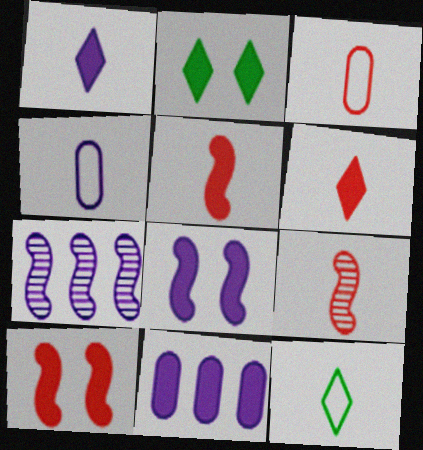[[1, 8, 11], 
[2, 3, 7], 
[2, 5, 11], 
[3, 6, 9]]